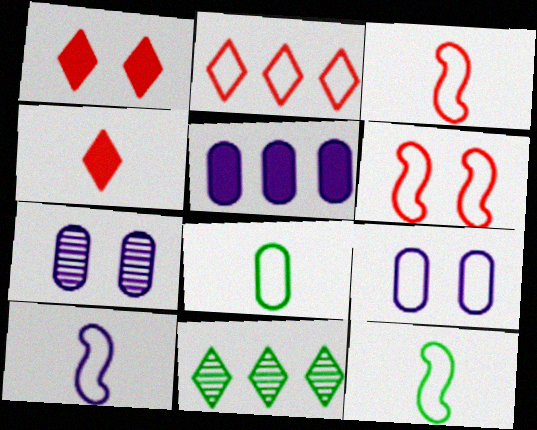[[2, 9, 12], 
[3, 10, 12]]